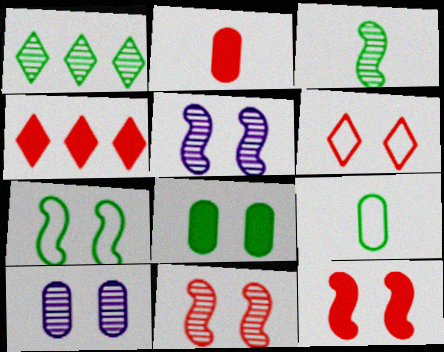[[2, 4, 12], 
[4, 5, 9], 
[5, 6, 8], 
[5, 7, 12]]